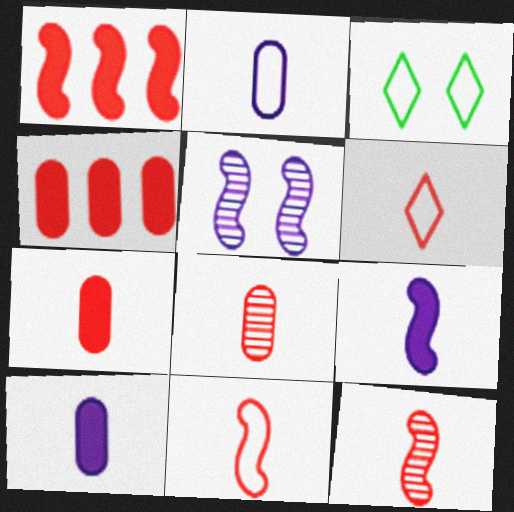[[6, 7, 12]]